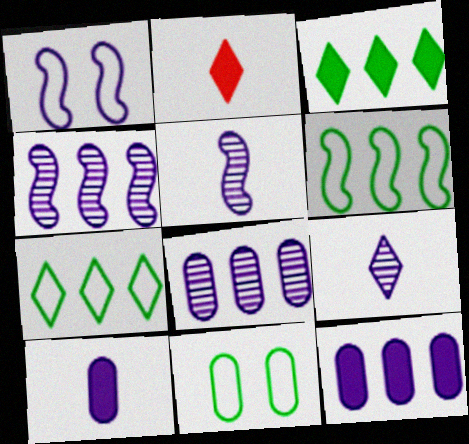[[1, 9, 12], 
[2, 4, 11]]